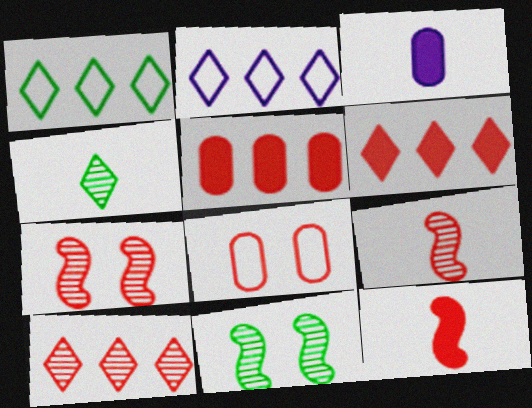[[1, 3, 7], 
[6, 8, 9], 
[8, 10, 12]]